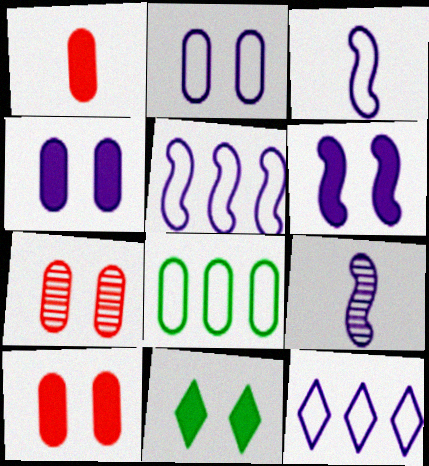[[2, 3, 12], 
[4, 9, 12], 
[5, 6, 9], 
[6, 10, 11]]